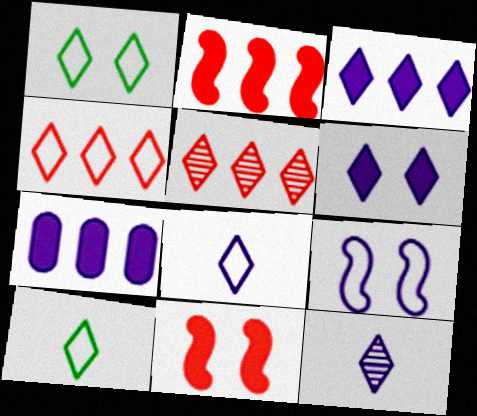[[1, 4, 8], 
[5, 6, 10], 
[7, 9, 12]]